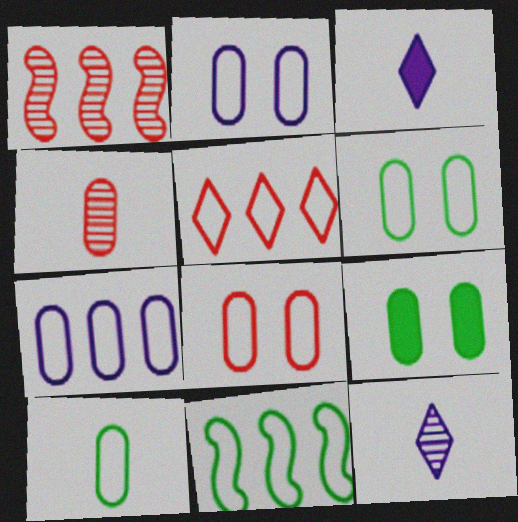[[1, 3, 6], 
[2, 6, 8], 
[4, 7, 9], 
[5, 7, 11], 
[7, 8, 10]]